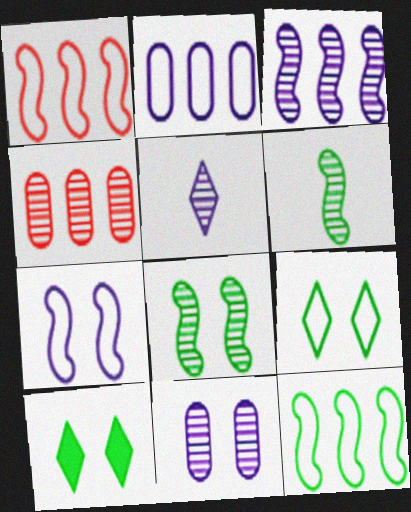[[3, 5, 11], 
[4, 5, 8]]